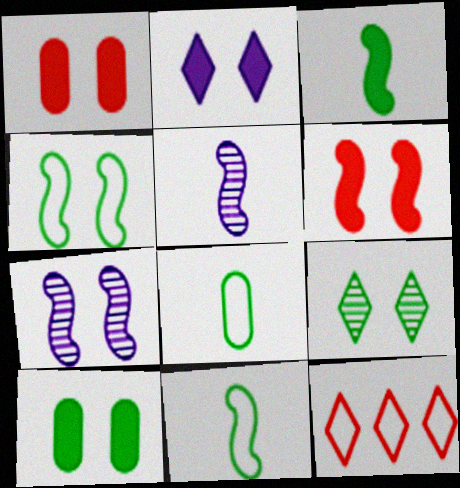[[2, 6, 10], 
[4, 6, 7], 
[4, 9, 10], 
[5, 10, 12]]